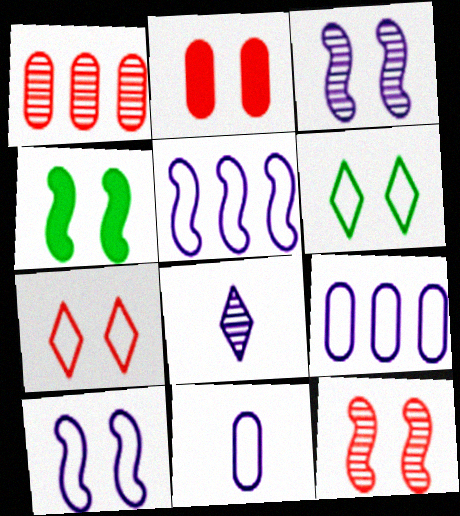[[2, 3, 6], 
[2, 7, 12], 
[4, 10, 12]]